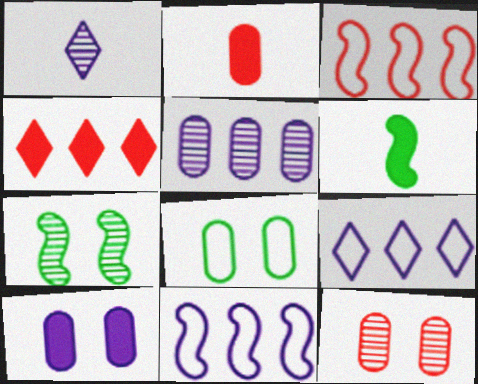[[1, 10, 11], 
[2, 5, 8], 
[2, 7, 9], 
[4, 6, 10], 
[6, 9, 12], 
[8, 10, 12]]